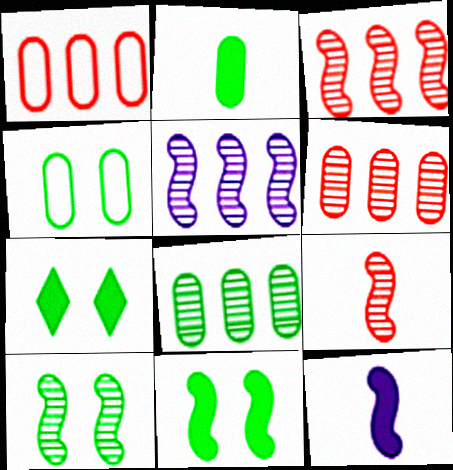[[2, 4, 8], 
[4, 7, 10], 
[5, 9, 10]]